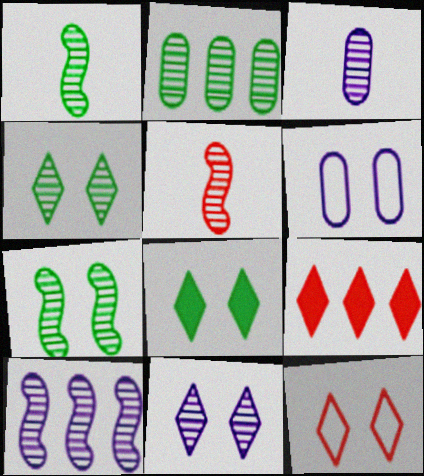[[1, 2, 4], 
[1, 6, 9], 
[2, 5, 11], 
[3, 10, 11], 
[5, 7, 10], 
[8, 11, 12]]